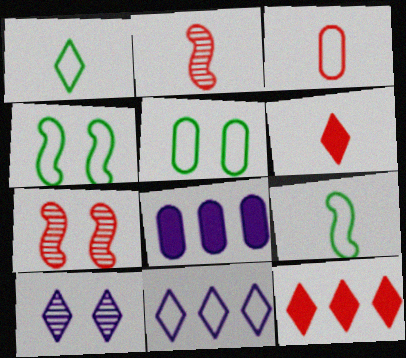[[1, 7, 8], 
[1, 10, 12], 
[2, 3, 6], 
[3, 4, 11], 
[3, 7, 12]]